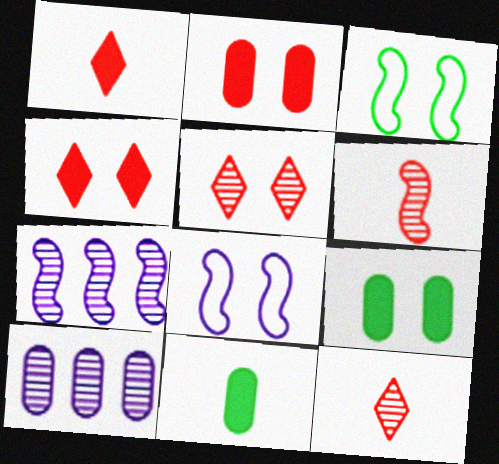[[1, 3, 10], 
[5, 8, 9]]